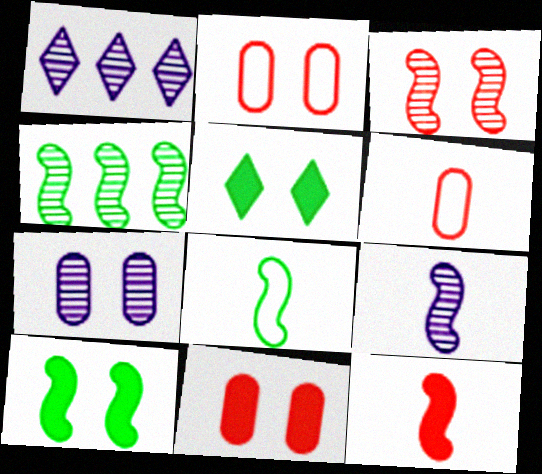[[1, 6, 10], 
[1, 7, 9], 
[1, 8, 11], 
[3, 4, 9], 
[4, 8, 10], 
[8, 9, 12]]